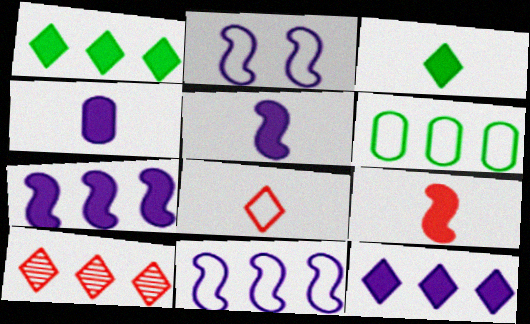[[2, 6, 8], 
[3, 4, 9], 
[6, 7, 10]]